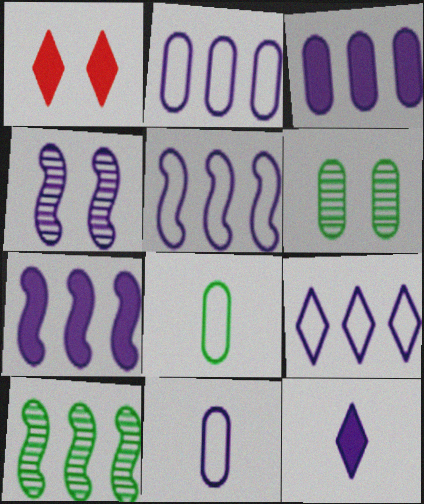[[1, 10, 11], 
[2, 4, 12], 
[2, 5, 9]]